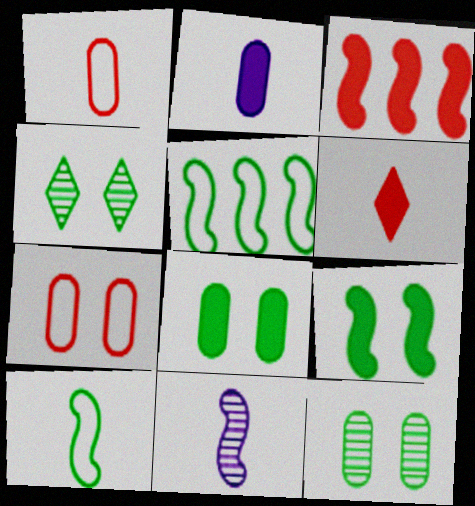[]